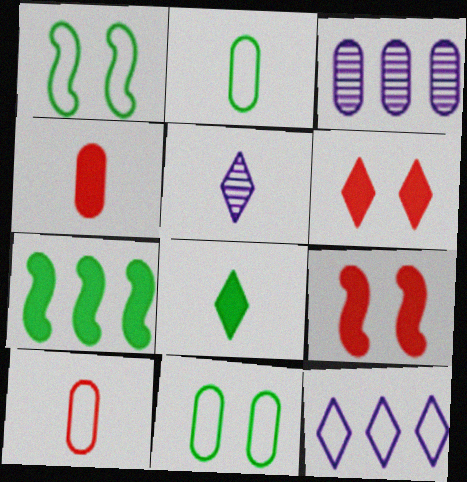[[1, 10, 12], 
[3, 4, 11]]